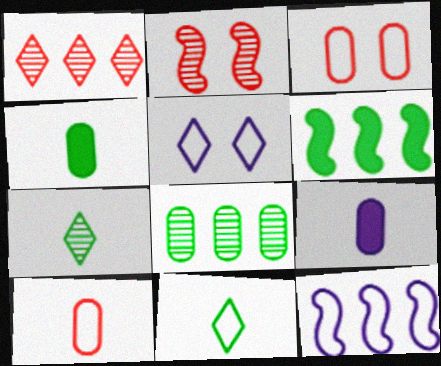[[3, 8, 9], 
[3, 11, 12]]